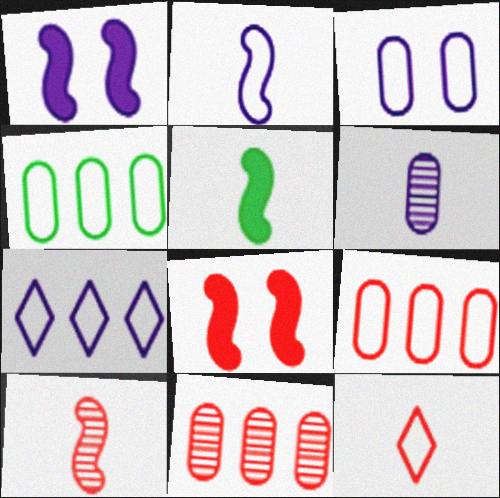[[1, 6, 7], 
[2, 3, 7], 
[2, 5, 10], 
[5, 6, 12], 
[8, 11, 12]]